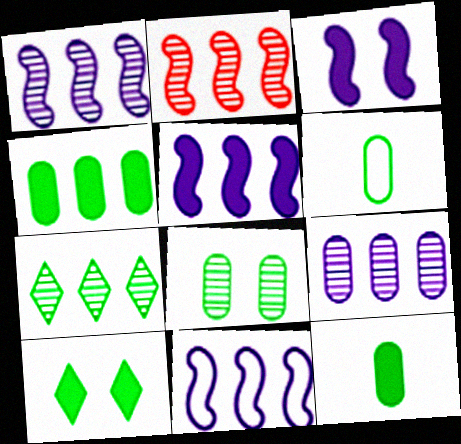[[1, 5, 11], 
[2, 7, 9], 
[4, 6, 8]]